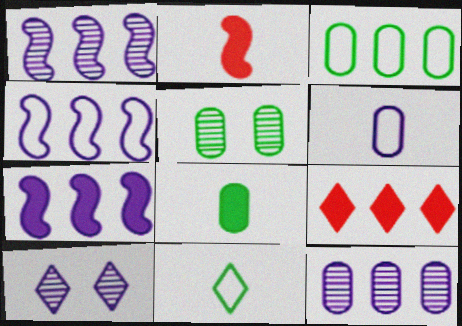[[1, 3, 9], 
[1, 4, 7], 
[2, 3, 10], 
[3, 5, 8], 
[6, 7, 10], 
[9, 10, 11]]